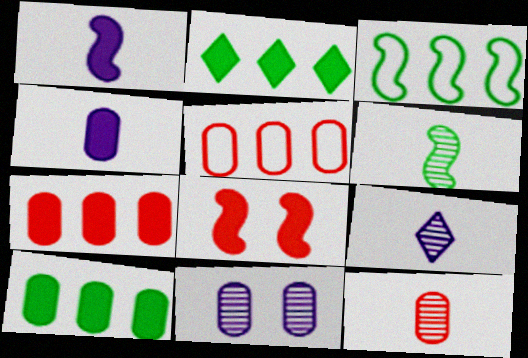[[2, 4, 8], 
[6, 9, 12]]